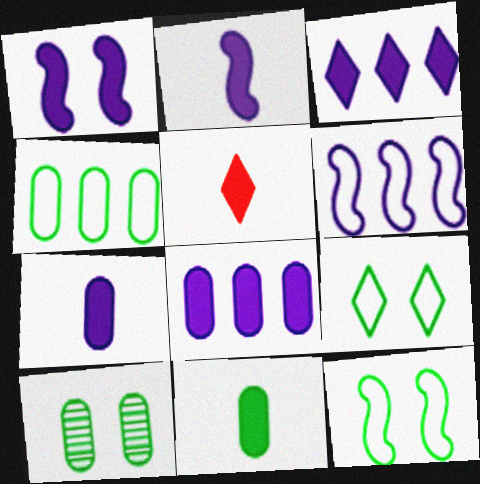[[1, 3, 7], 
[2, 5, 11], 
[4, 10, 11], 
[5, 6, 10]]